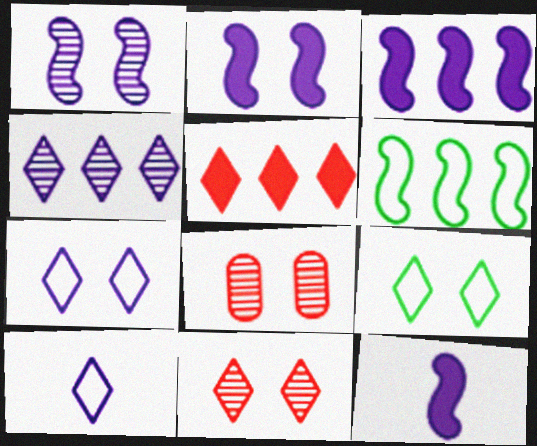[[2, 3, 12], 
[2, 8, 9]]